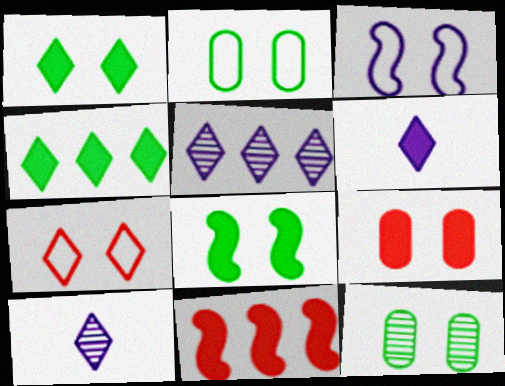[[2, 3, 7], 
[2, 10, 11], 
[4, 7, 10]]